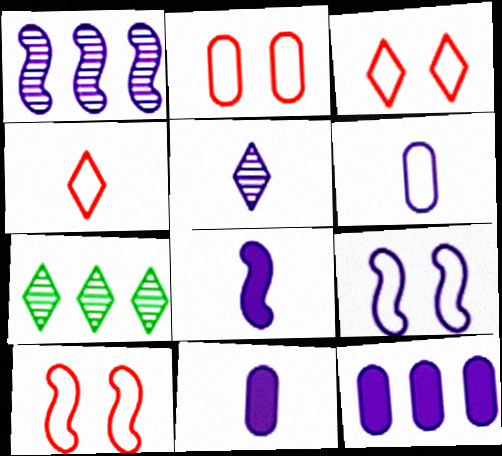[[1, 8, 9], 
[2, 3, 10], 
[2, 7, 8], 
[5, 6, 8], 
[5, 9, 12], 
[7, 10, 11]]